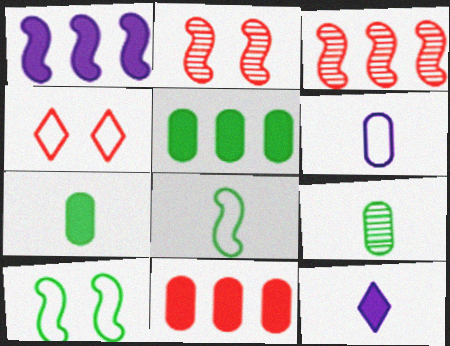[[1, 2, 8], 
[1, 4, 9]]